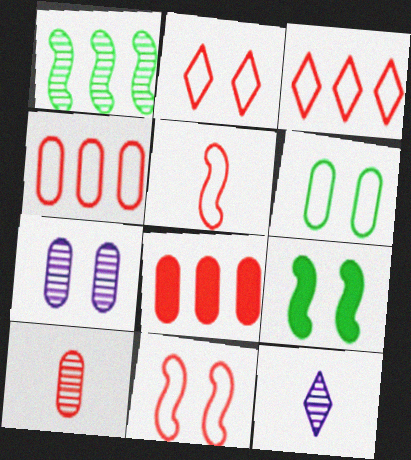[[2, 4, 5], 
[2, 7, 9], 
[4, 9, 12]]